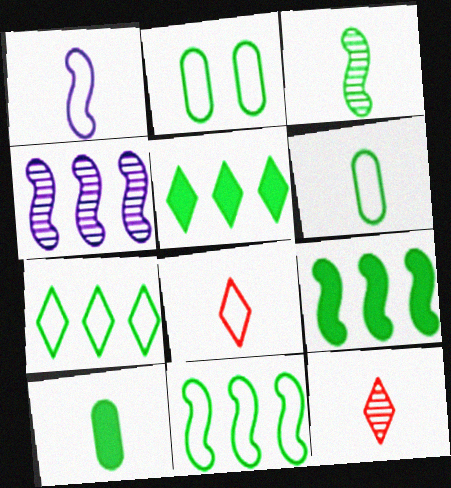[[1, 6, 8], 
[1, 10, 12], 
[2, 3, 5]]